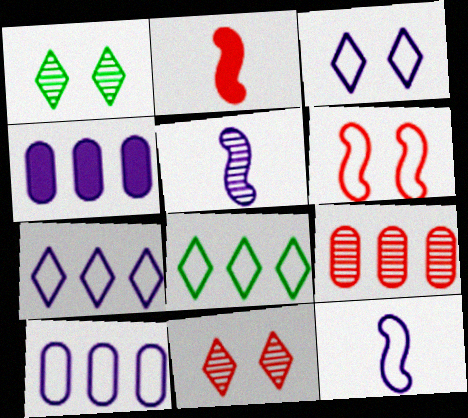[[1, 2, 10], 
[1, 5, 9], 
[3, 4, 5], 
[3, 10, 12]]